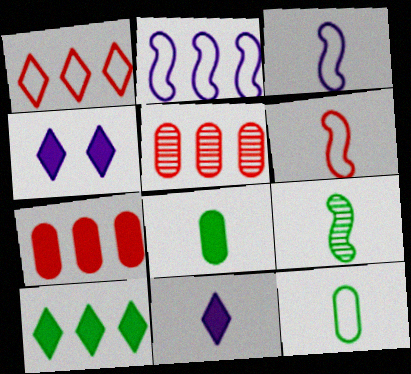[[2, 5, 10]]